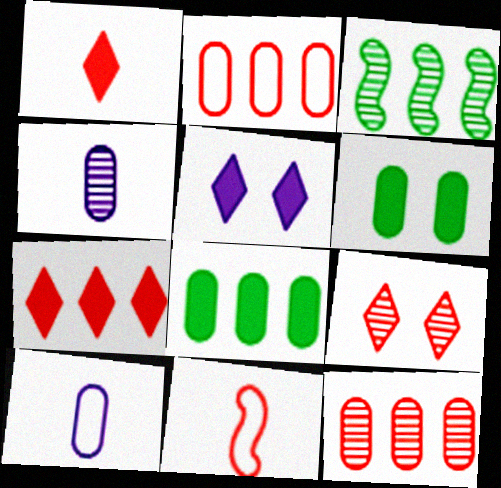[[2, 4, 6], 
[3, 4, 9], 
[6, 10, 12]]